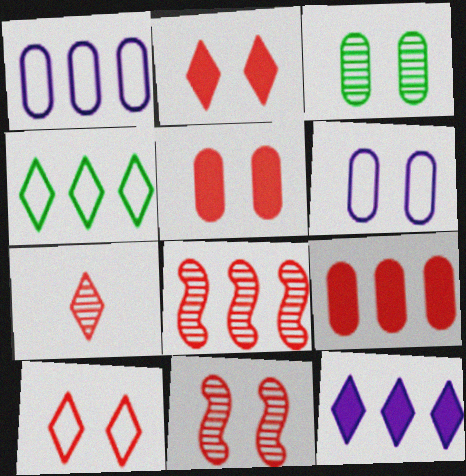[[3, 5, 6], 
[5, 10, 11]]